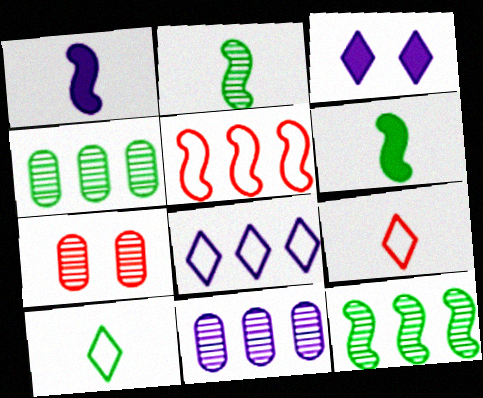[[6, 7, 8]]